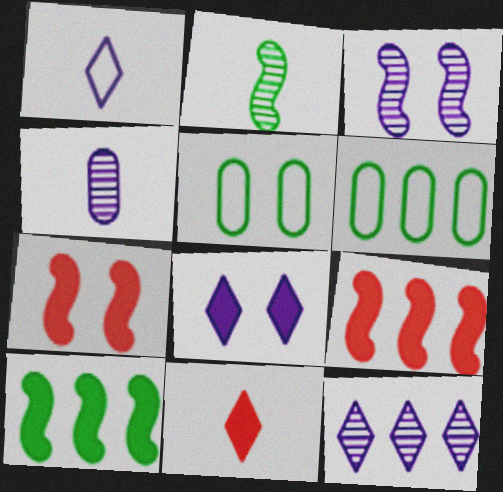[[1, 8, 12], 
[3, 4, 12], 
[3, 6, 11], 
[6, 9, 12]]